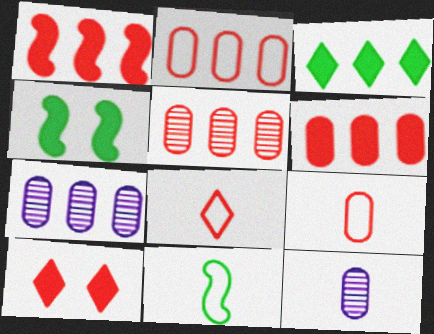[[2, 5, 6], 
[4, 7, 8], 
[7, 10, 11]]